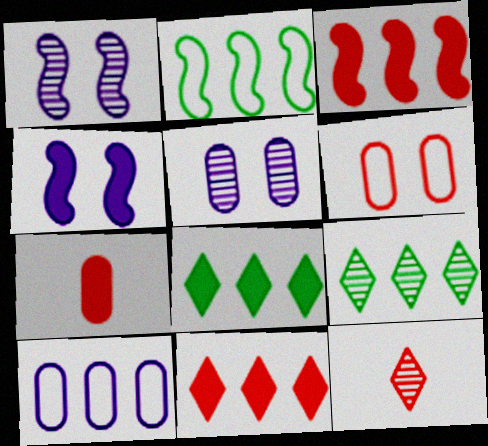[[3, 6, 12], 
[3, 9, 10], 
[4, 7, 8]]